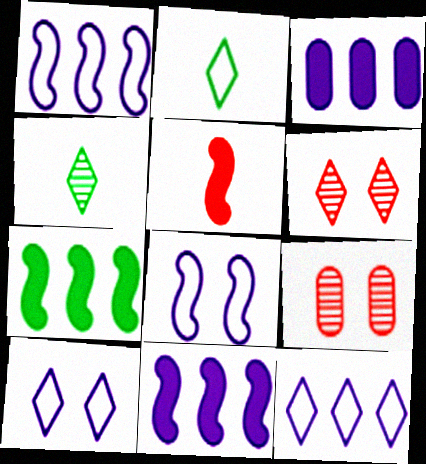[[2, 9, 11]]